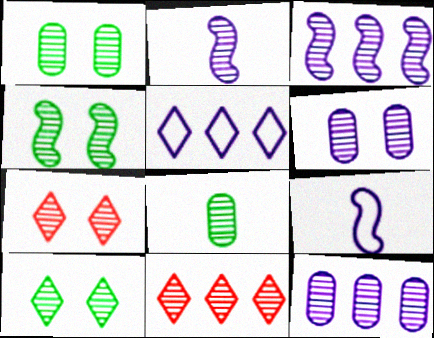[[1, 2, 11], 
[1, 4, 10], 
[3, 7, 8], 
[4, 6, 7]]